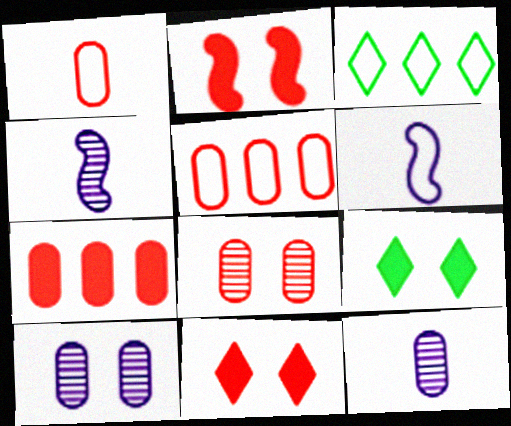[[1, 7, 8], 
[2, 3, 12], 
[4, 5, 9]]